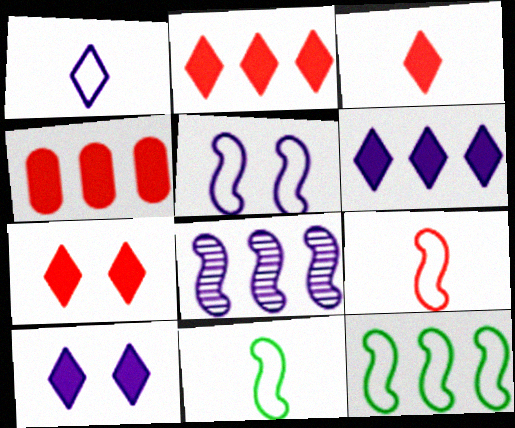[[2, 3, 7], 
[5, 9, 12]]